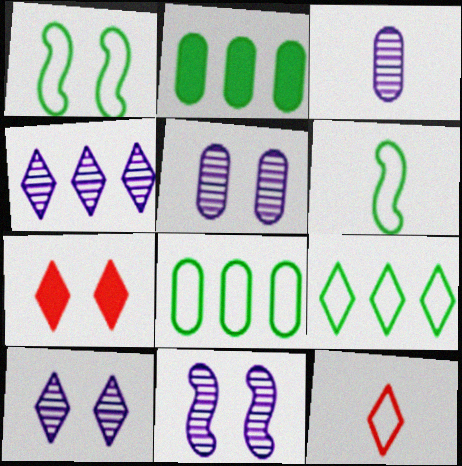[[1, 5, 7], 
[2, 11, 12], 
[3, 4, 11], 
[5, 10, 11]]